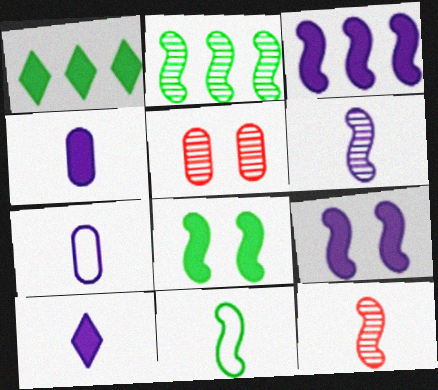[[2, 8, 11], 
[6, 7, 10]]